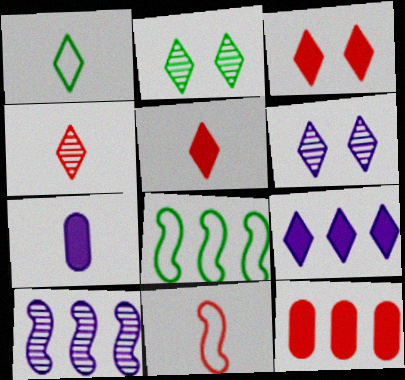[]